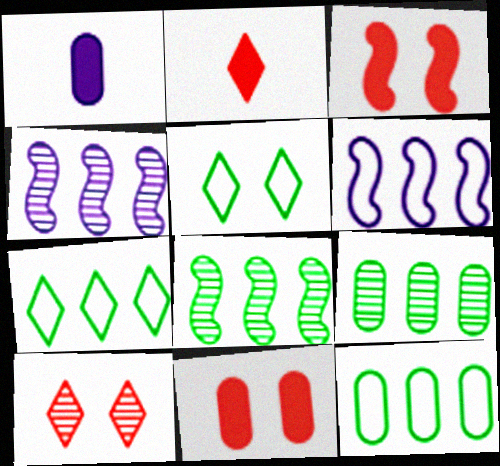[]